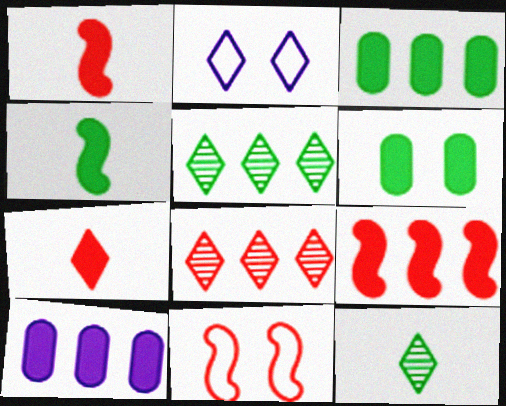[[2, 5, 7], 
[10, 11, 12]]